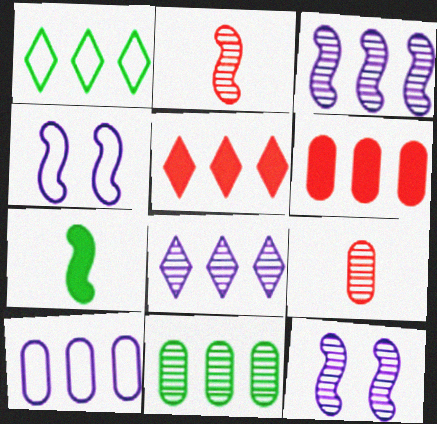[[1, 3, 6], 
[1, 5, 8], 
[6, 10, 11]]